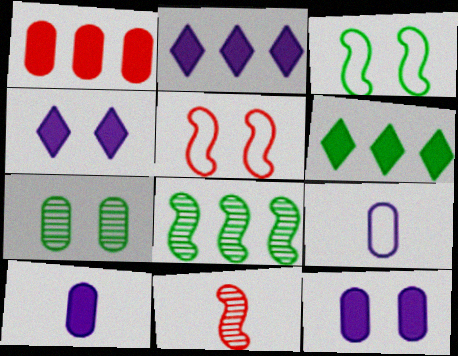[[1, 7, 9], 
[4, 5, 7]]